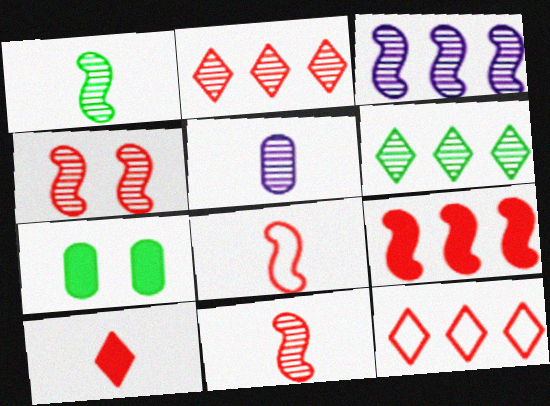[[1, 3, 4], 
[4, 5, 6], 
[4, 8, 9]]